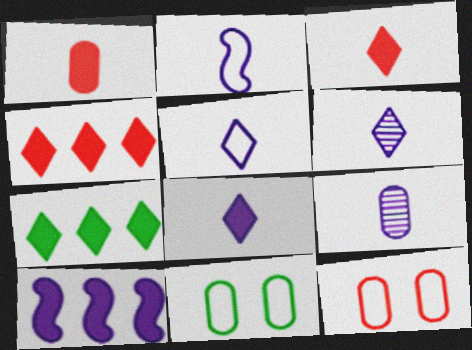[[2, 8, 9], 
[5, 6, 8]]